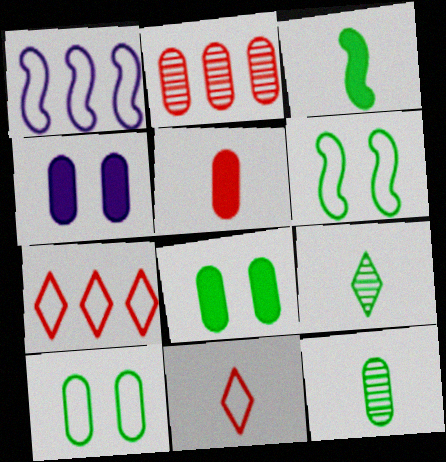[[1, 10, 11]]